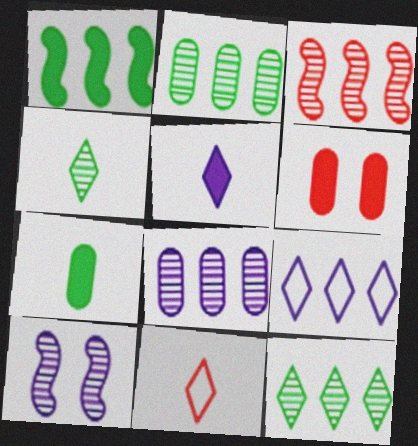[[1, 5, 6], 
[3, 6, 11], 
[3, 8, 12], 
[4, 5, 11]]